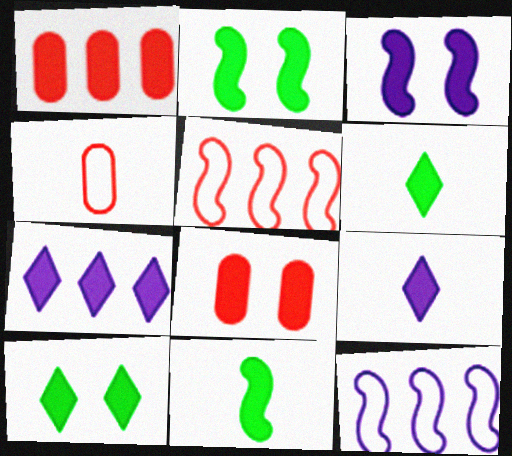[[1, 2, 9], 
[1, 3, 6], 
[3, 8, 10], 
[7, 8, 11]]